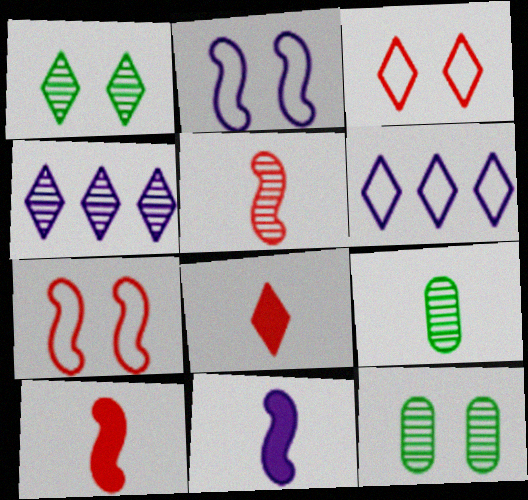[[1, 6, 8], 
[4, 5, 12], 
[6, 10, 12]]